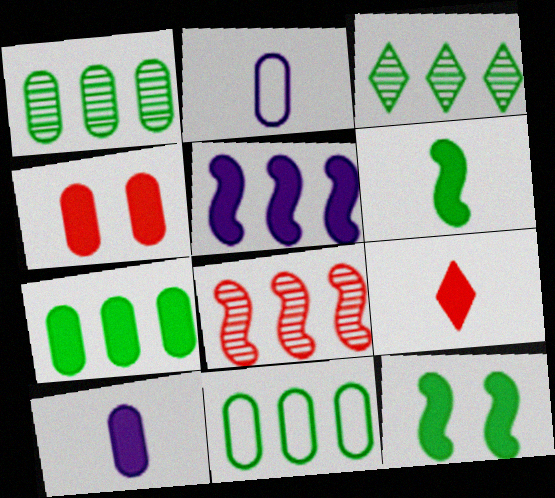[[1, 2, 4], 
[1, 7, 11], 
[4, 7, 10], 
[6, 9, 10]]